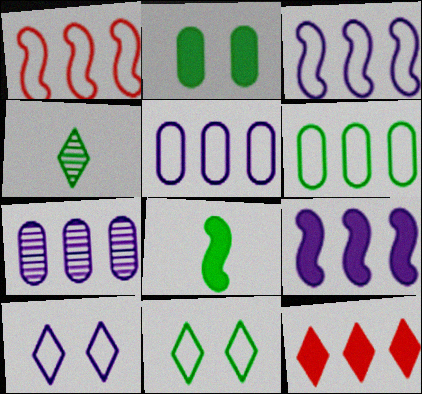[[4, 10, 12]]